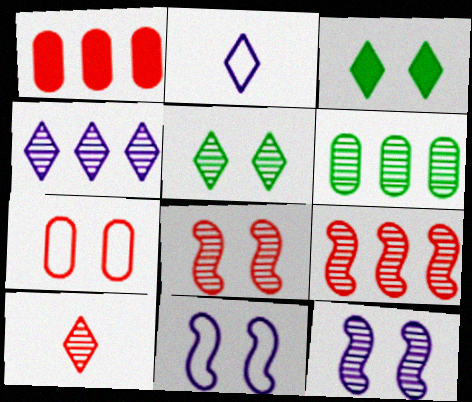[[3, 7, 12], 
[4, 5, 10], 
[4, 6, 9], 
[6, 10, 12]]